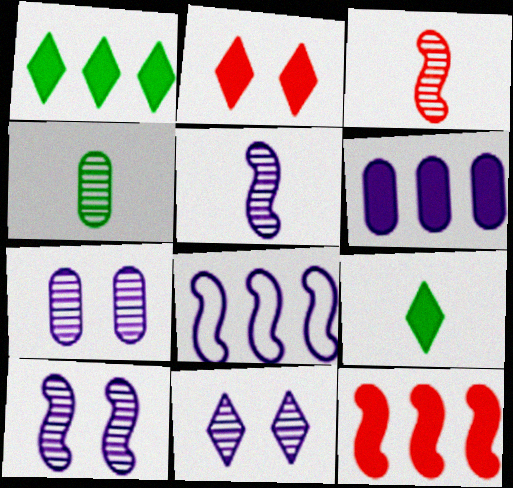[[1, 6, 12], 
[2, 4, 8], 
[7, 10, 11]]